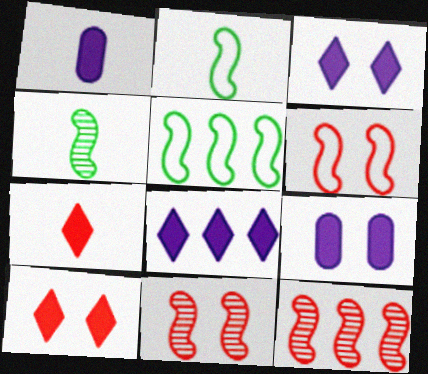[]